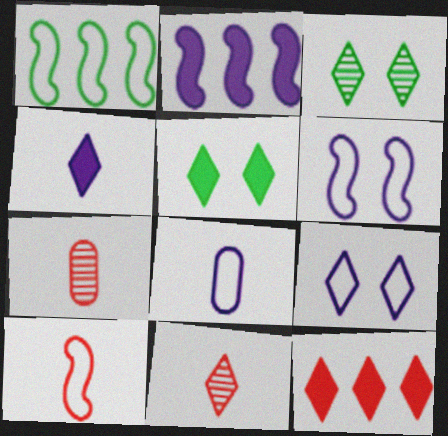[[1, 6, 10], 
[4, 5, 12]]